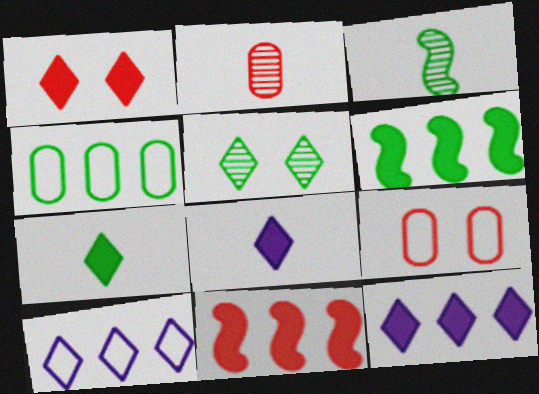[[1, 7, 12], 
[3, 9, 12]]